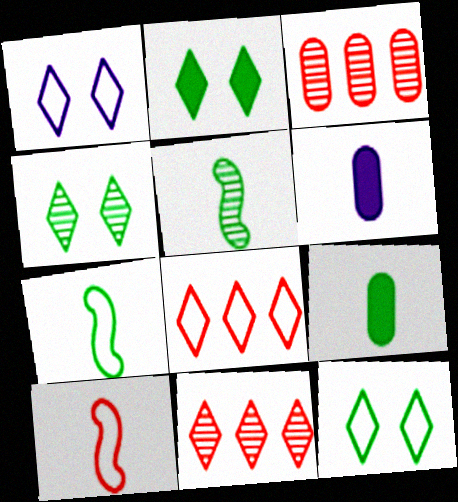[[2, 4, 12]]